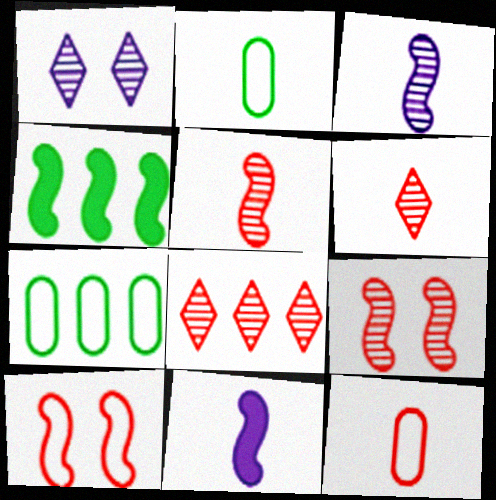[[1, 4, 12], 
[2, 6, 11], 
[3, 4, 10]]